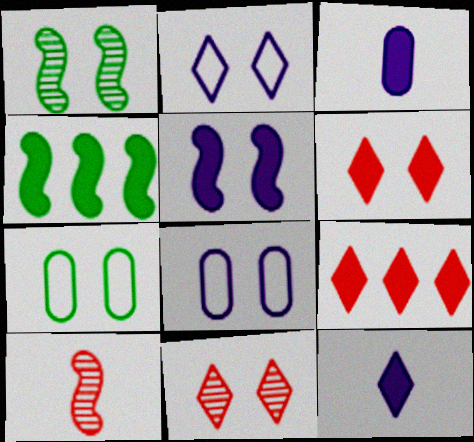[[1, 6, 8], 
[3, 4, 6], 
[5, 7, 11]]